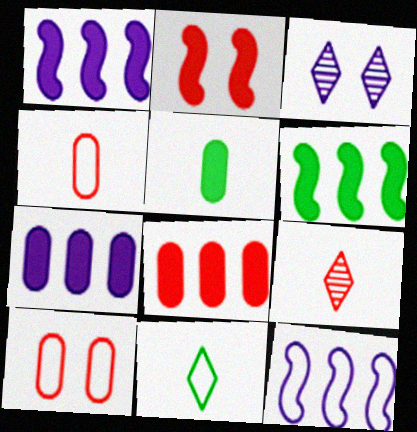[[3, 4, 6], 
[10, 11, 12]]